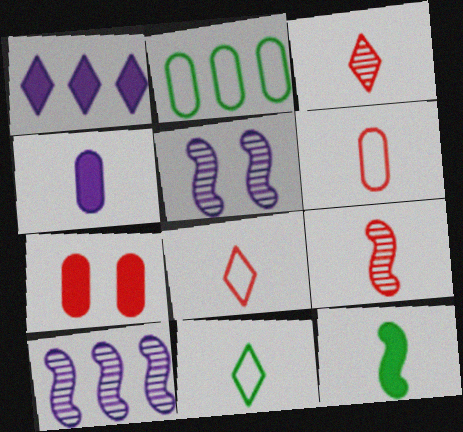[[1, 7, 12], 
[4, 9, 11], 
[7, 10, 11]]